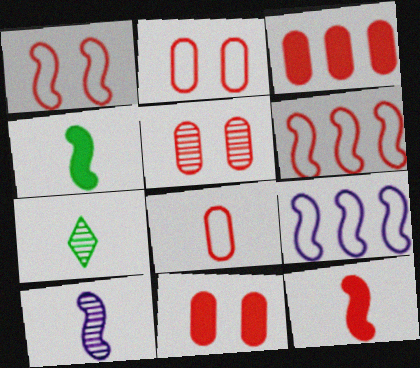[[2, 5, 11], 
[3, 5, 8], 
[7, 9, 11]]